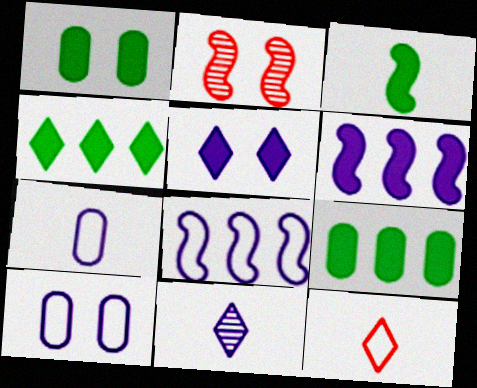[[1, 3, 4], 
[2, 3, 8], 
[2, 4, 7], 
[6, 10, 11]]